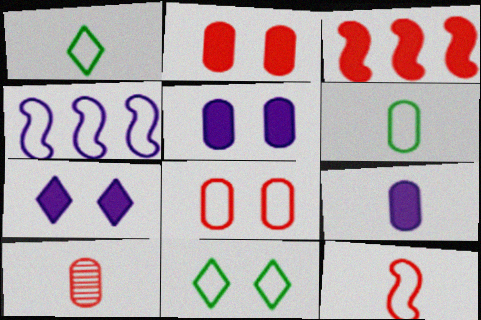[[1, 4, 8], 
[6, 9, 10]]